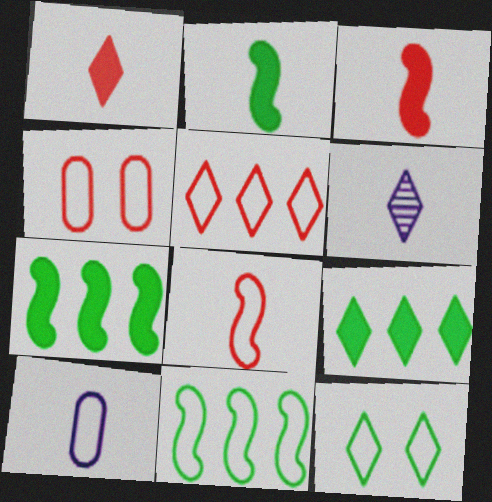[[4, 5, 8], 
[4, 6, 7]]